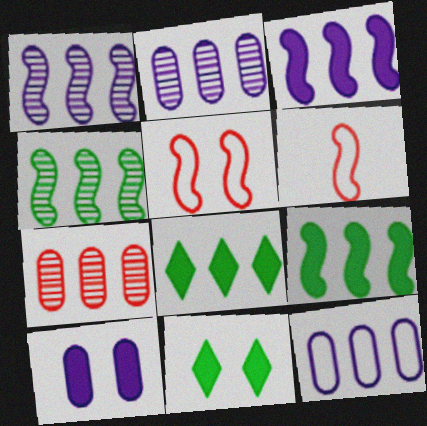[[2, 6, 11]]